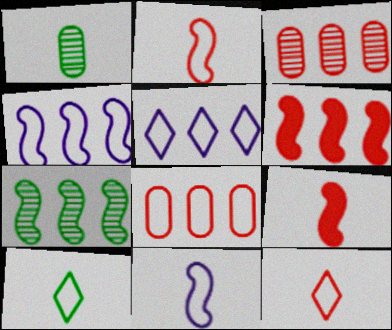[[4, 6, 7]]